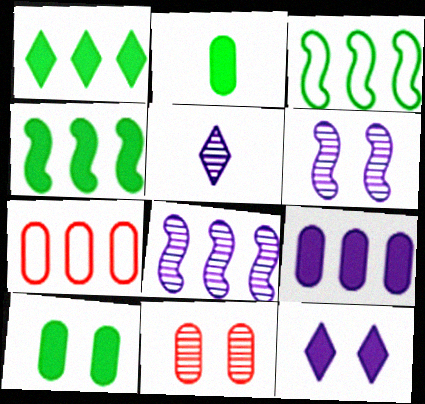[[1, 7, 8]]